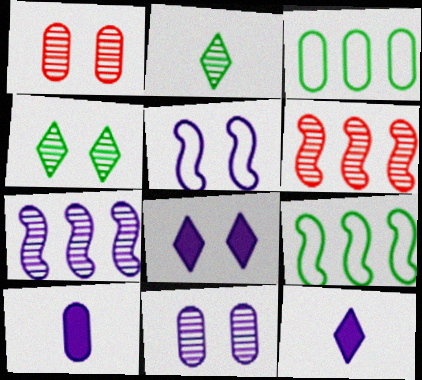[[1, 2, 7], 
[1, 3, 10], 
[1, 9, 12], 
[2, 6, 11], 
[5, 8, 11]]